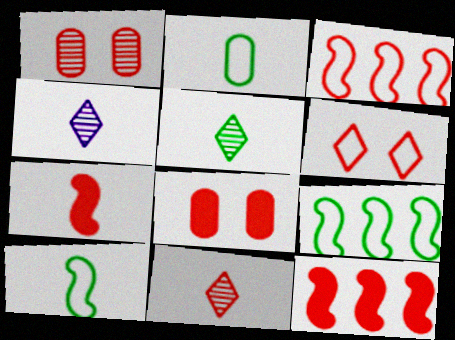[[2, 4, 7], 
[3, 8, 11], 
[4, 5, 11], 
[4, 8, 9]]